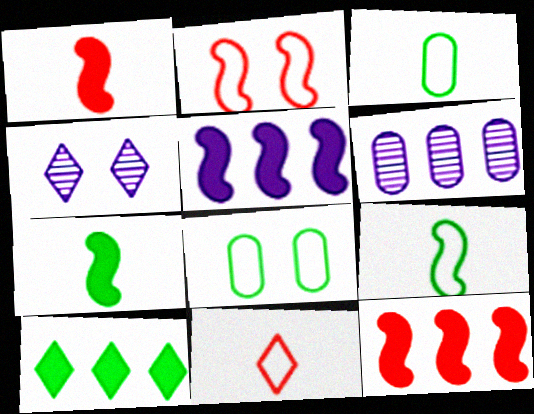[[3, 4, 12], 
[4, 10, 11]]